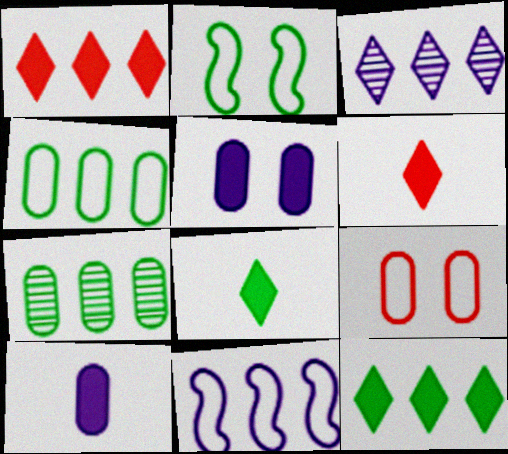[[1, 7, 11], 
[2, 7, 8], 
[7, 9, 10]]